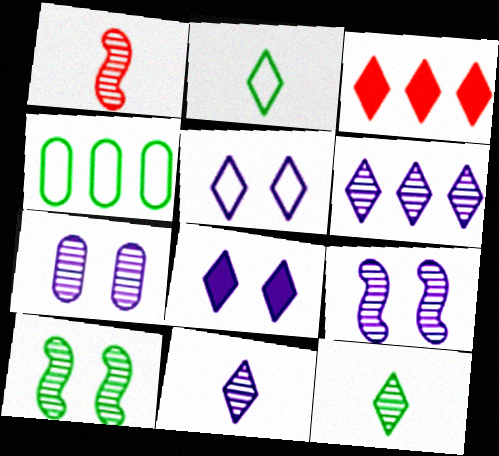[[1, 4, 8], 
[3, 5, 12]]